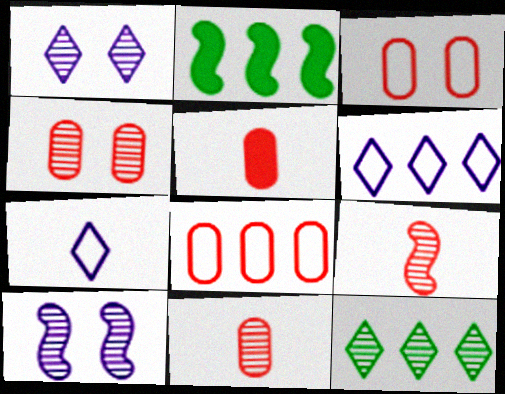[[2, 4, 7], 
[4, 5, 8], 
[10, 11, 12]]